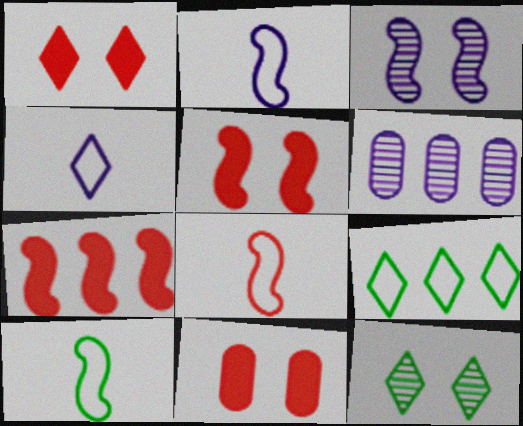[[1, 5, 11], 
[1, 6, 10], 
[2, 8, 10], 
[3, 7, 10], 
[6, 7, 9]]